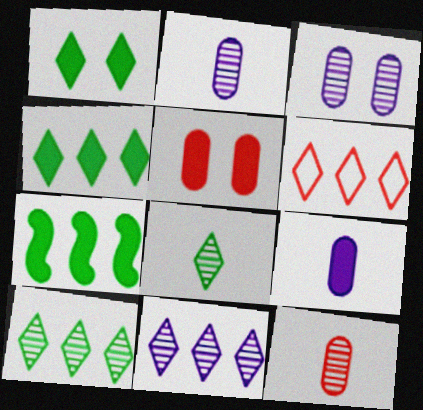[[4, 6, 11]]